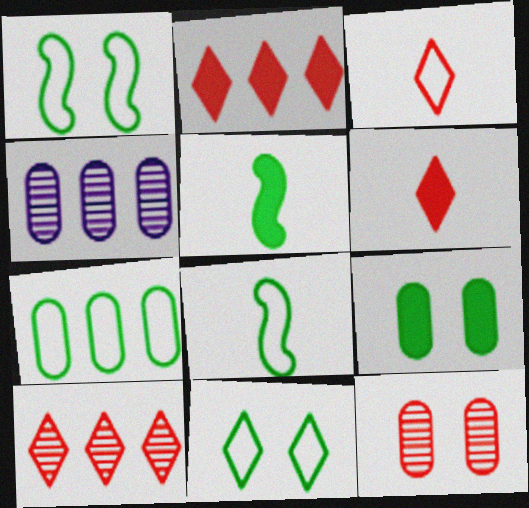[[1, 4, 6], 
[7, 8, 11]]